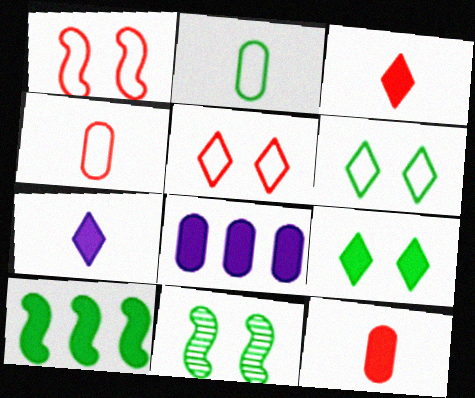[]